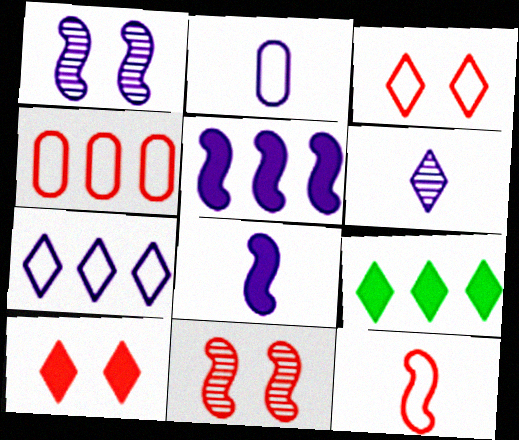[[2, 6, 8], 
[2, 9, 11], 
[3, 4, 12], 
[3, 6, 9]]